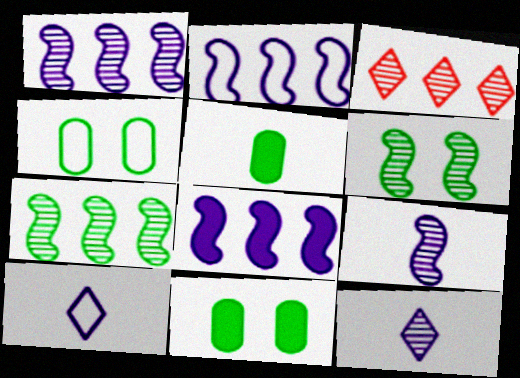[[1, 2, 8]]